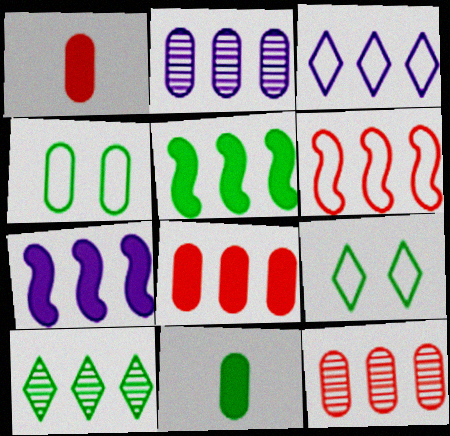[[1, 2, 4], 
[2, 3, 7], 
[3, 5, 12]]